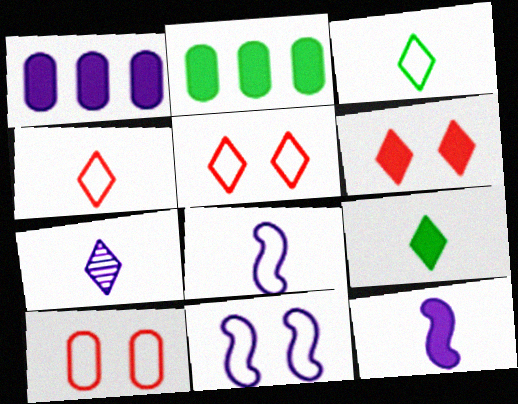[[1, 7, 11], 
[2, 6, 12], 
[4, 7, 9]]